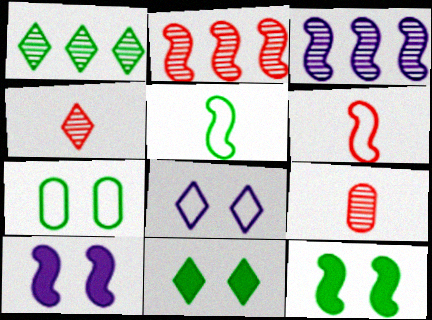[[2, 5, 10], 
[3, 6, 12]]